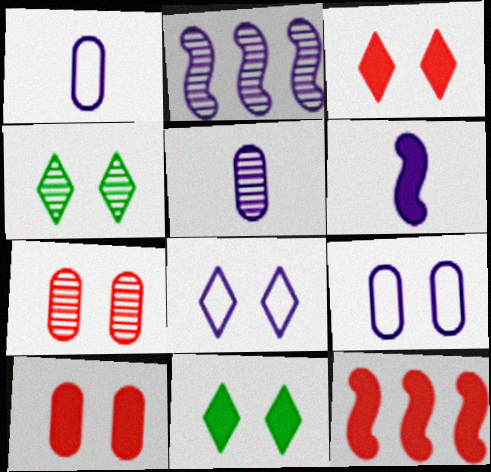[[1, 4, 12], 
[3, 4, 8]]